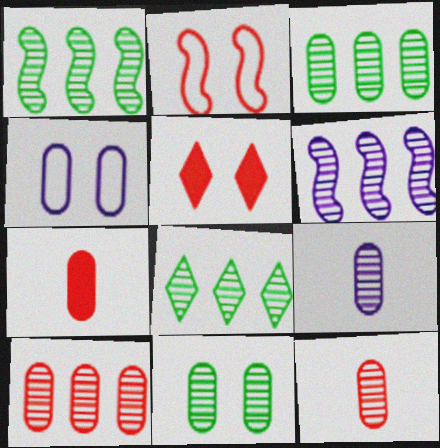[[1, 3, 8], 
[3, 4, 7], 
[6, 8, 10], 
[9, 10, 11]]